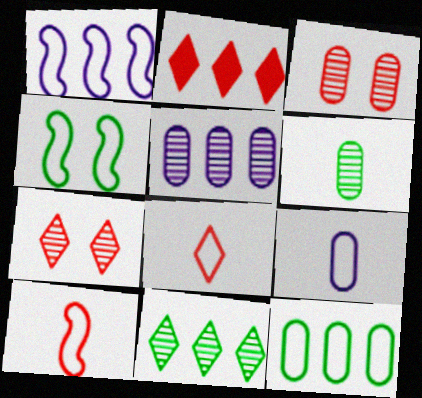[[1, 4, 10], 
[2, 3, 10], 
[2, 7, 8], 
[3, 5, 6]]